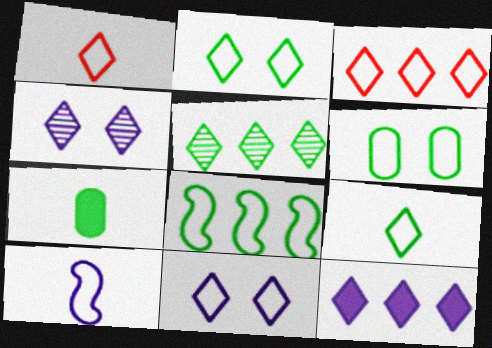[[3, 5, 12], 
[3, 6, 10], 
[3, 9, 11], 
[6, 8, 9]]